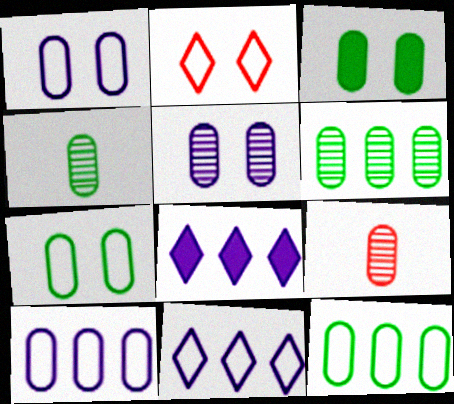[[3, 4, 12], 
[3, 9, 10], 
[5, 6, 9]]